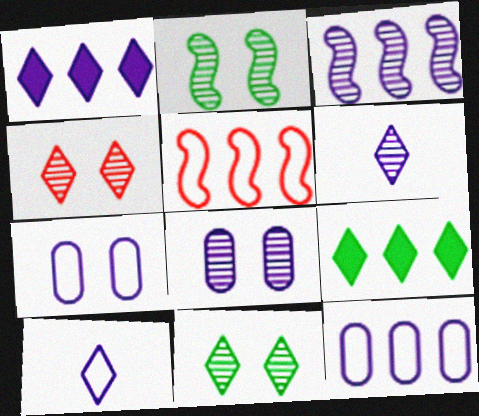[[1, 3, 12], 
[2, 4, 8], 
[3, 6, 8], 
[4, 9, 10]]